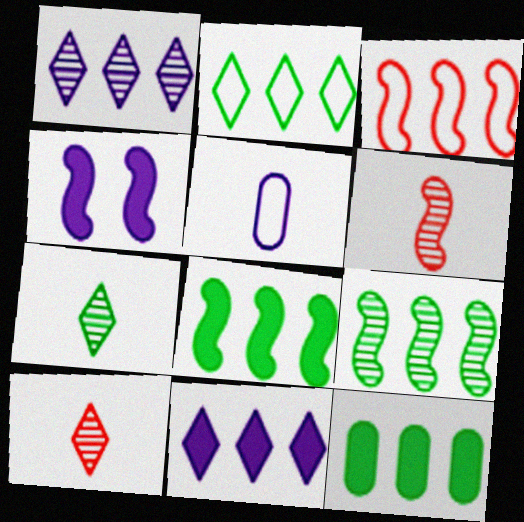[[1, 3, 12], 
[1, 4, 5], 
[2, 9, 12]]